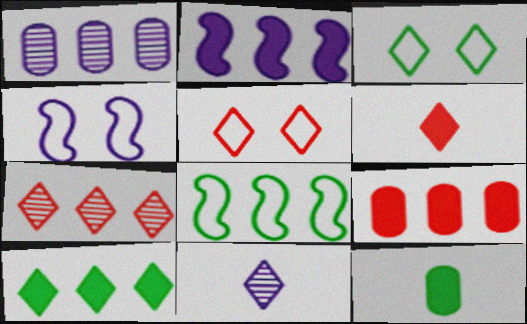[[2, 9, 10], 
[4, 7, 12], 
[5, 6, 7], 
[5, 10, 11]]